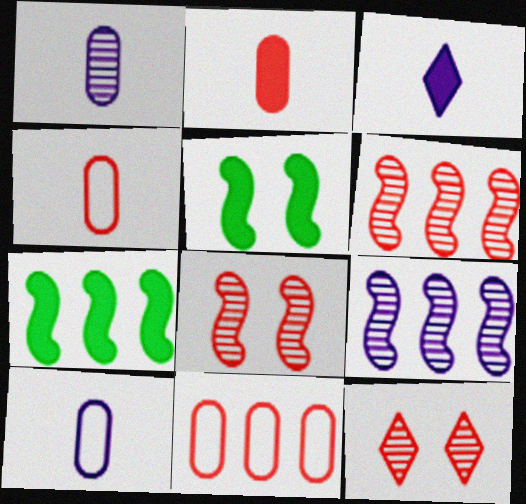[[7, 10, 12]]